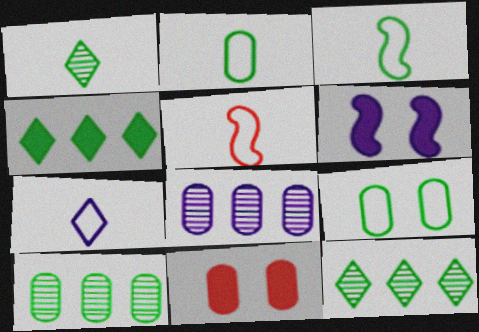[[2, 5, 7], 
[2, 8, 11], 
[6, 7, 8]]